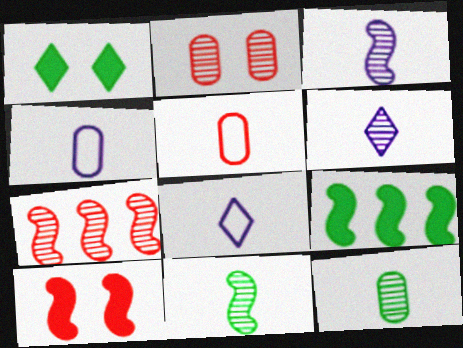[[1, 4, 7], 
[2, 8, 9]]